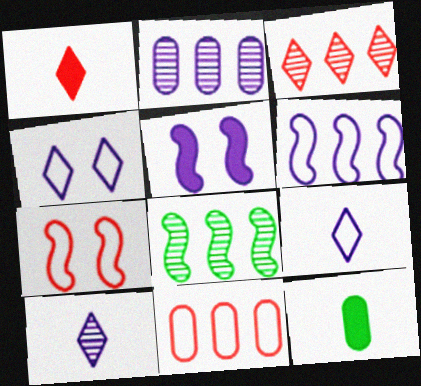[[2, 3, 8], 
[2, 5, 9]]